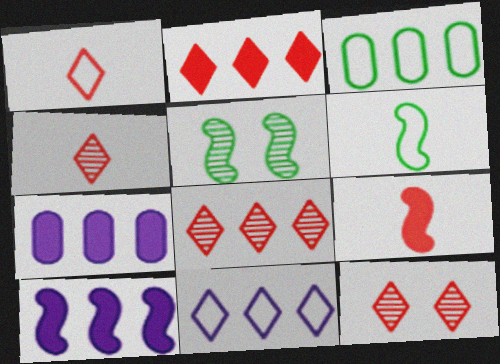[[1, 2, 12], 
[1, 5, 7], 
[3, 8, 10], 
[4, 8, 12], 
[6, 7, 12]]